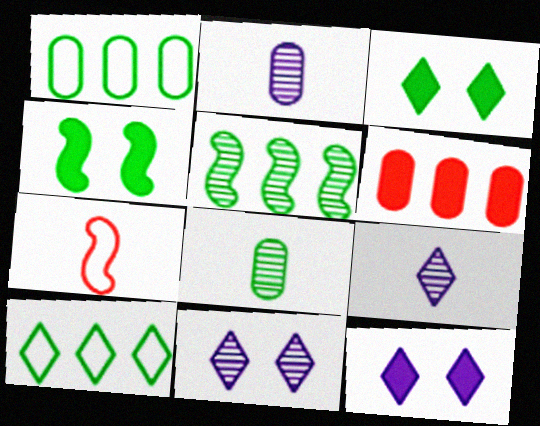[[4, 8, 10]]